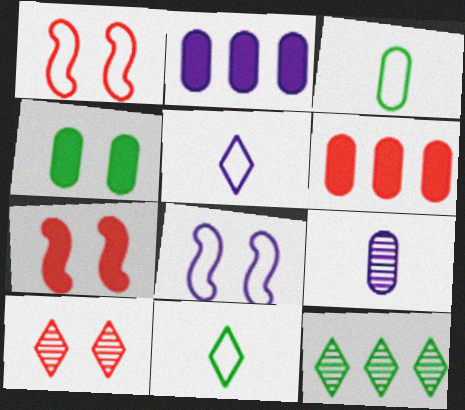[[4, 8, 10]]